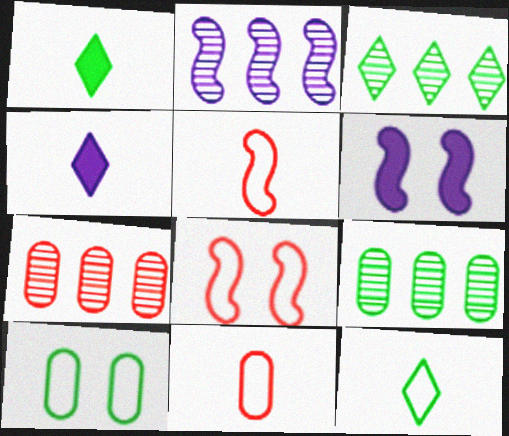[[2, 3, 7], 
[3, 6, 11], 
[4, 8, 9], 
[6, 7, 12]]